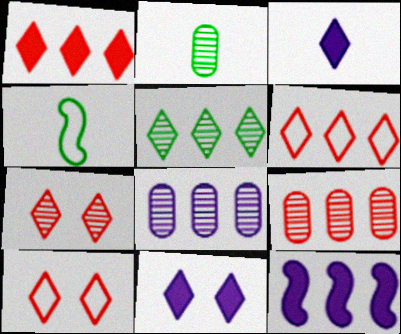[[2, 10, 12], 
[3, 5, 10], 
[4, 9, 11]]